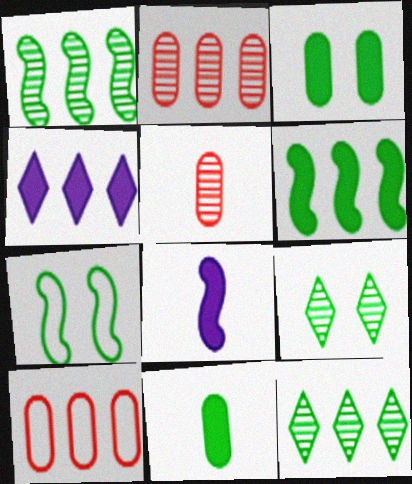[[1, 4, 10], 
[3, 7, 9], 
[4, 5, 7], 
[7, 11, 12], 
[8, 9, 10]]